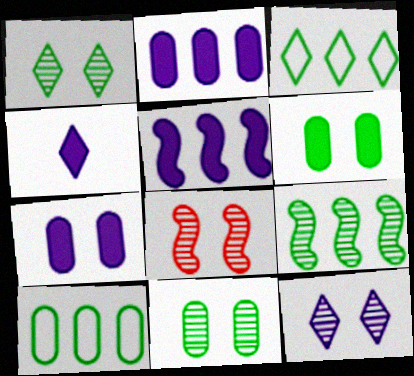[[4, 5, 7], 
[4, 8, 10], 
[8, 11, 12]]